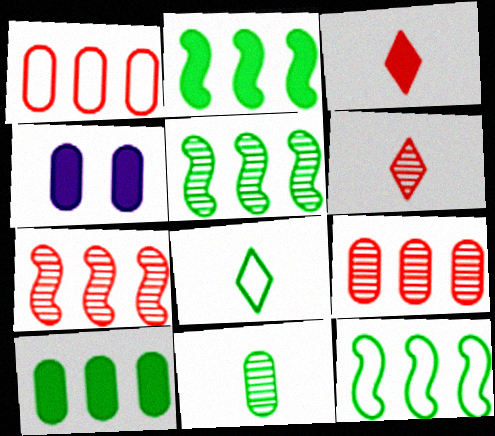[[1, 4, 11], 
[2, 3, 4], 
[2, 5, 12], 
[4, 6, 12], 
[4, 7, 8]]